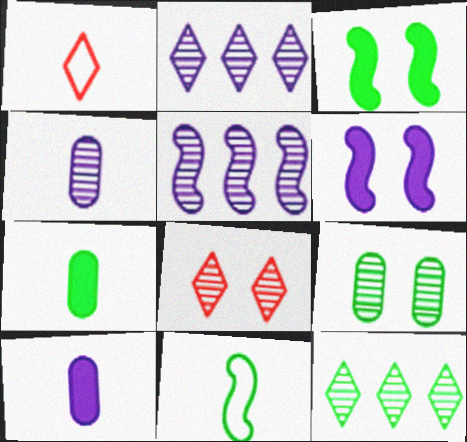[]